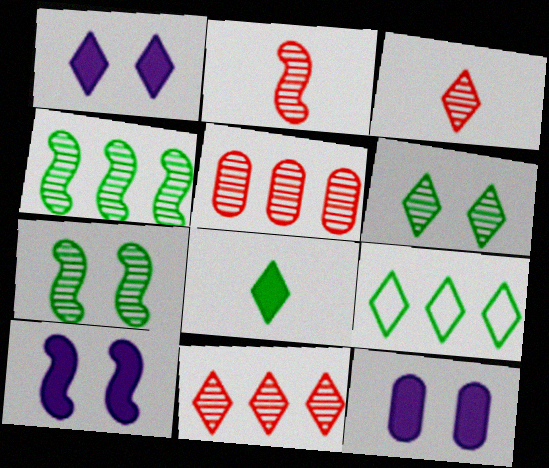[[1, 3, 9], 
[1, 10, 12], 
[2, 9, 12], 
[6, 8, 9]]